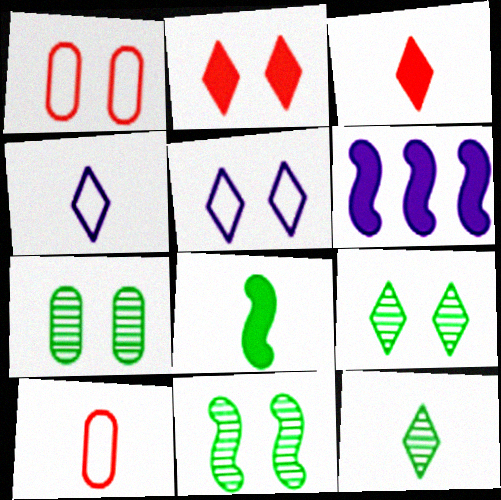[[1, 6, 12], 
[2, 5, 9], 
[3, 4, 12], 
[6, 9, 10], 
[7, 9, 11]]